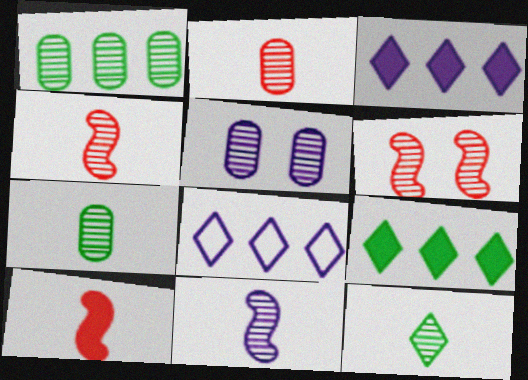[[1, 2, 5], 
[2, 11, 12]]